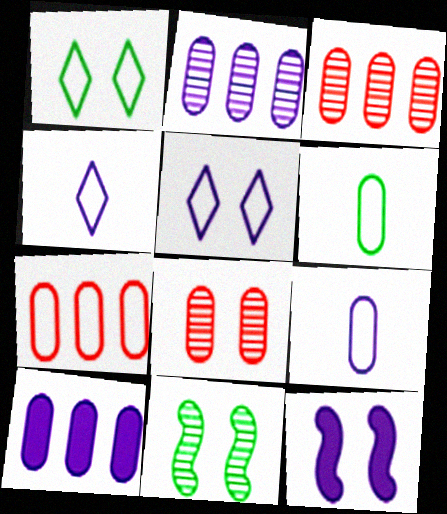[[1, 8, 12], 
[2, 4, 12], 
[6, 8, 10]]